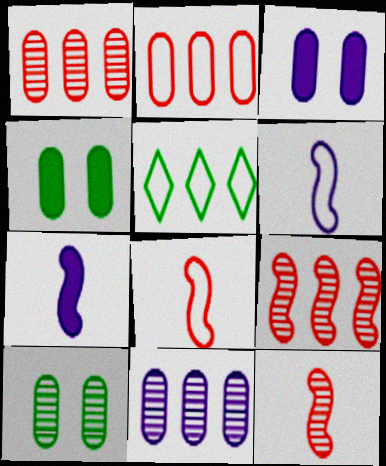[[3, 5, 12]]